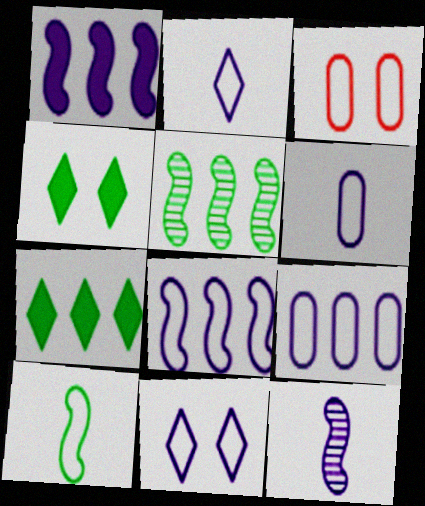[[3, 7, 12], 
[6, 8, 11]]